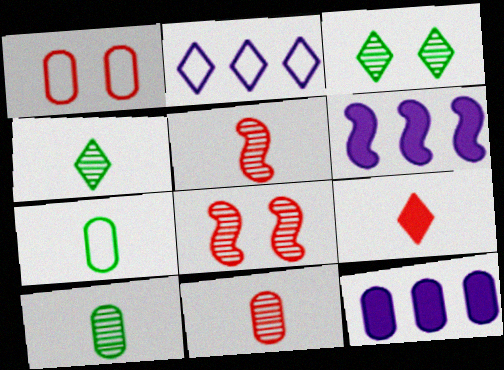[[1, 4, 6], 
[1, 10, 12], 
[2, 3, 9]]